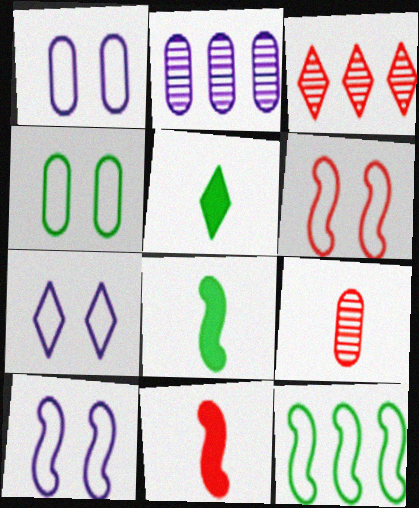[[1, 3, 8], 
[1, 7, 10], 
[2, 5, 6], 
[3, 5, 7], 
[4, 6, 7]]